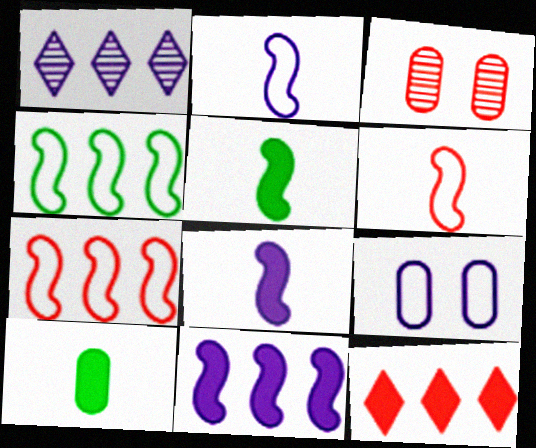[[1, 8, 9], 
[3, 6, 12]]